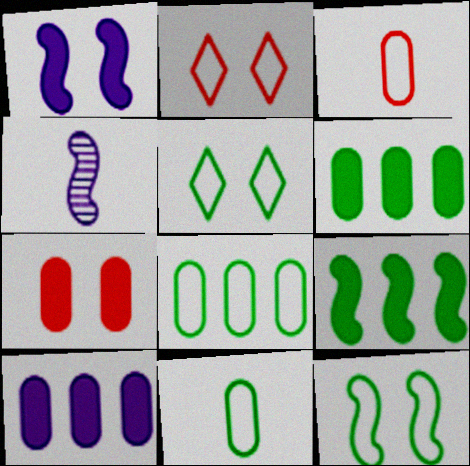[[2, 4, 6]]